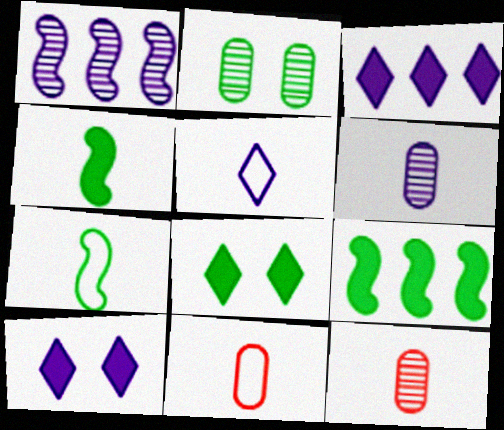[[1, 8, 11], 
[4, 5, 12], 
[5, 7, 11]]